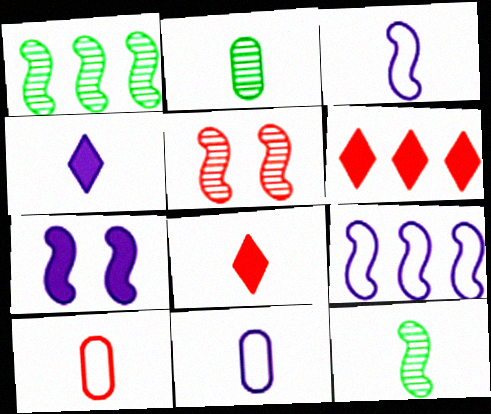[[2, 3, 8], 
[4, 10, 12], 
[5, 6, 10], 
[8, 11, 12]]